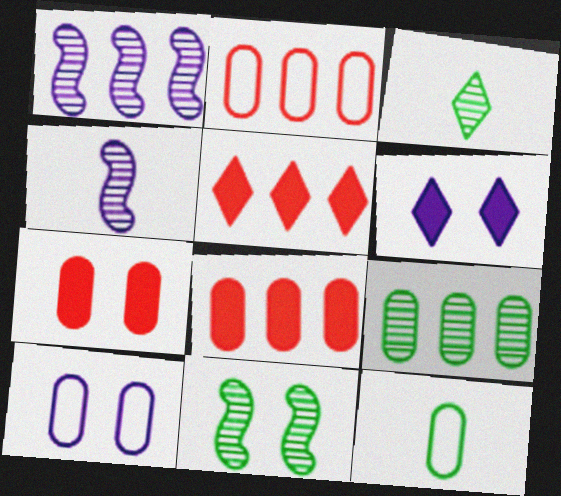[[2, 10, 12], 
[3, 9, 11]]